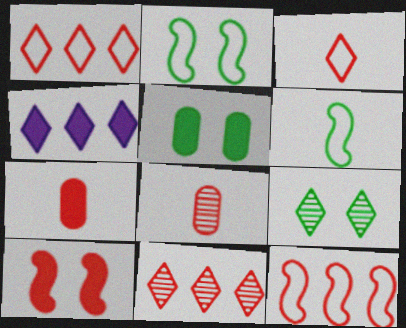[[1, 8, 10], 
[2, 4, 8], 
[2, 5, 9], 
[3, 4, 9]]